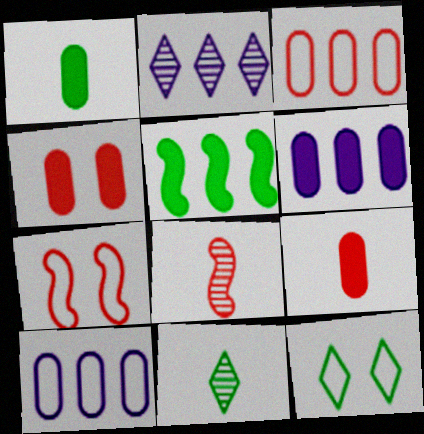[[1, 2, 7], 
[1, 4, 6], 
[2, 3, 5], 
[6, 7, 11], 
[6, 8, 12]]